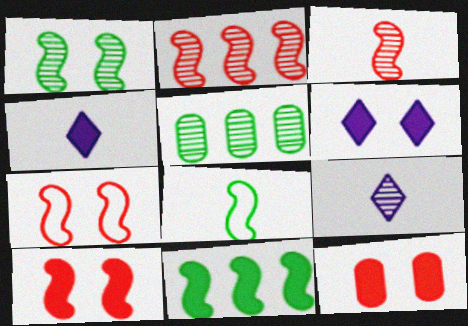[[1, 8, 11], 
[4, 5, 7], 
[4, 11, 12]]